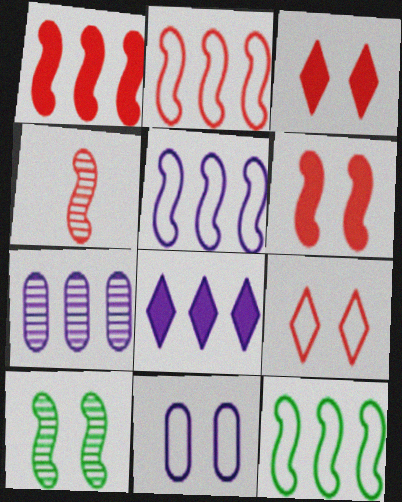[[2, 4, 6], 
[2, 5, 12], 
[3, 10, 11], 
[5, 7, 8]]